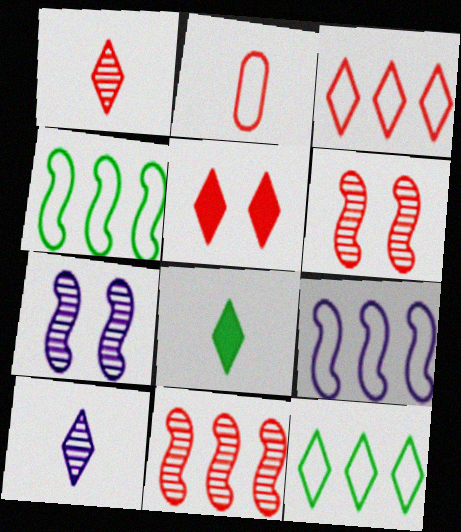[[1, 3, 5], 
[2, 5, 11], 
[5, 10, 12]]